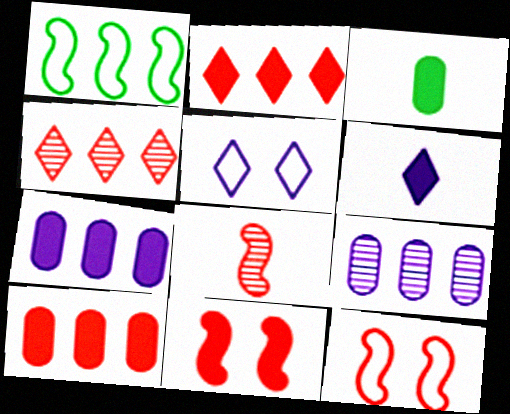[[1, 2, 9], 
[1, 4, 7]]